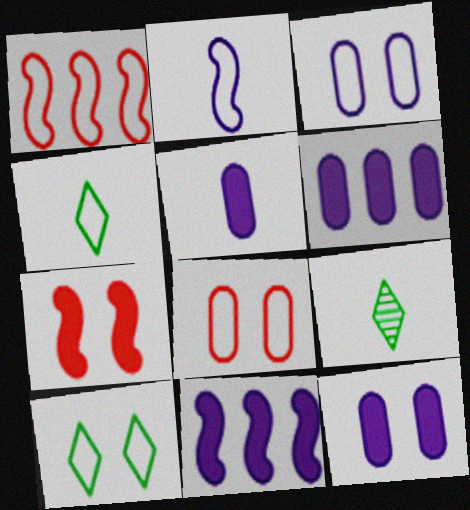[[1, 3, 4], 
[1, 9, 12], 
[5, 6, 12], 
[8, 9, 11]]